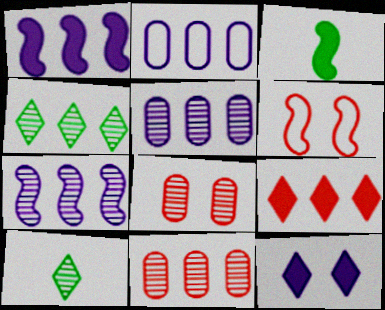[[3, 6, 7], 
[4, 7, 11], 
[7, 8, 10]]